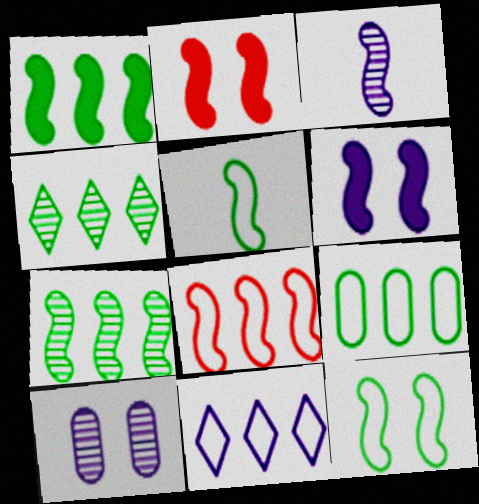[[1, 4, 9], 
[8, 9, 11]]